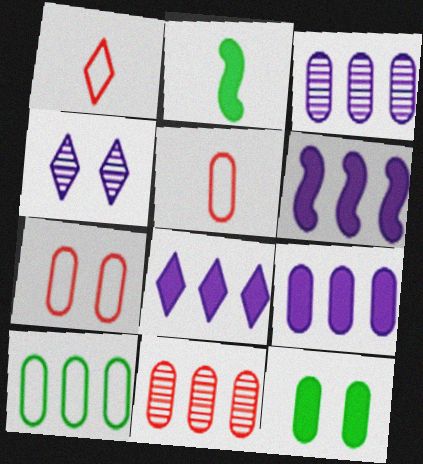[[3, 5, 12], 
[6, 8, 9], 
[9, 10, 11]]